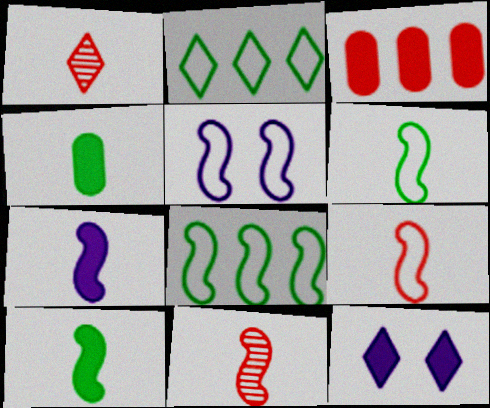[[1, 2, 12], 
[3, 10, 12], 
[5, 8, 9], 
[6, 7, 11]]